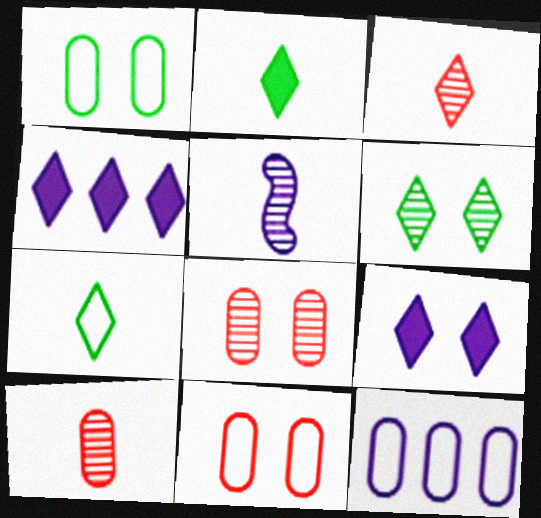[[5, 9, 12]]